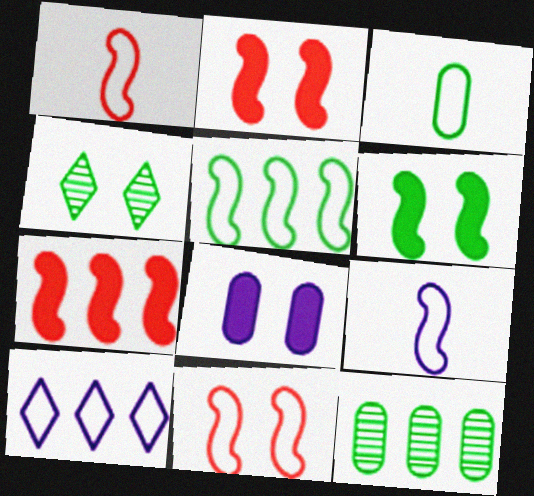[[3, 10, 11], 
[4, 8, 11], 
[5, 9, 11], 
[7, 10, 12]]